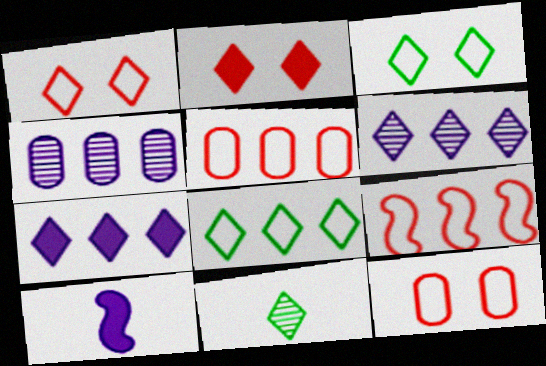[[1, 7, 11]]